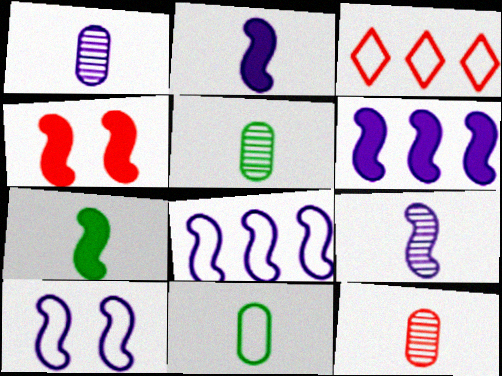[[1, 5, 12], 
[3, 4, 12], 
[3, 10, 11], 
[4, 6, 7], 
[6, 9, 10]]